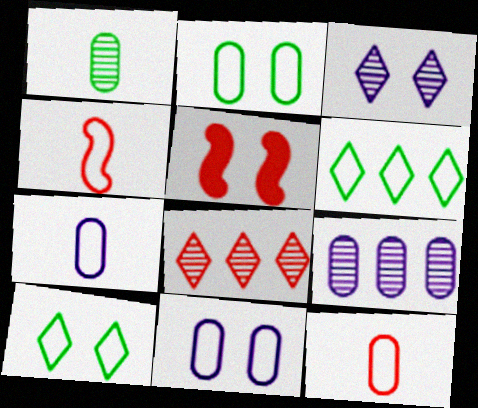[[2, 3, 5], 
[4, 6, 11], 
[5, 8, 12]]